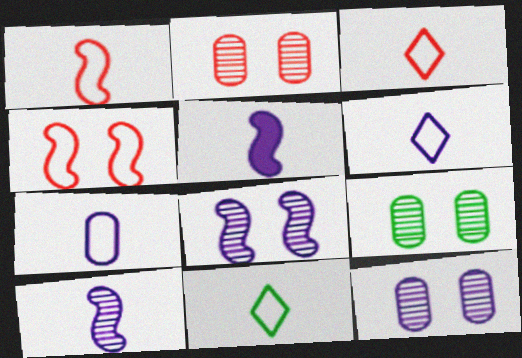[[1, 7, 11], 
[2, 9, 12], 
[3, 6, 11]]